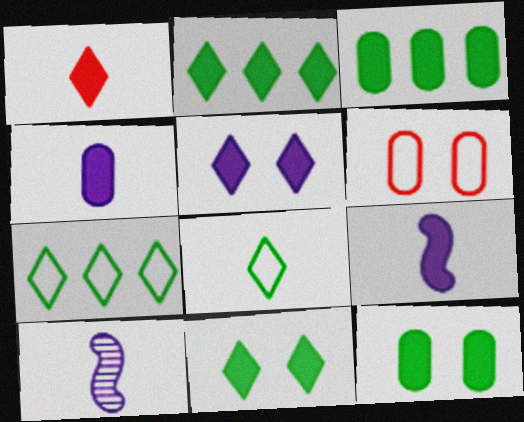[[1, 2, 5], 
[2, 6, 10]]